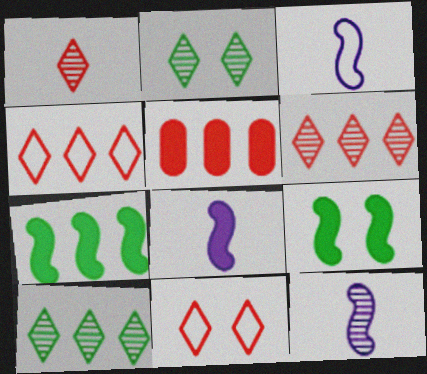[[2, 3, 5], 
[3, 8, 12]]